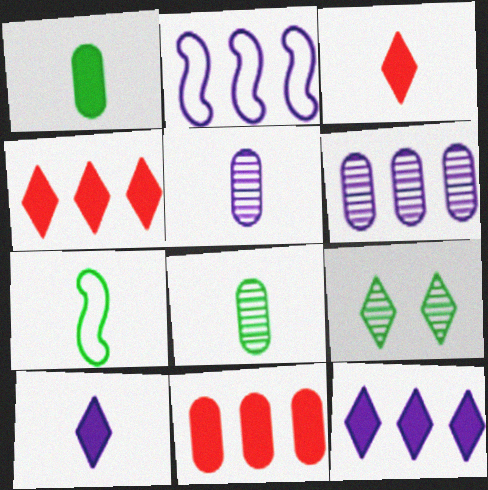[[2, 6, 12], 
[3, 5, 7]]